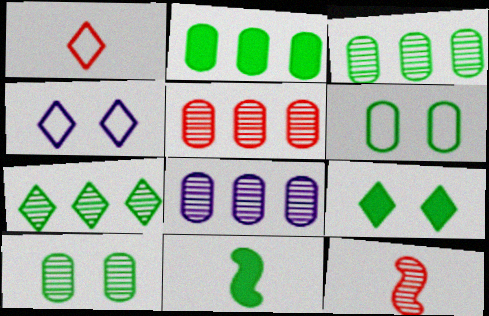[[2, 4, 12], 
[2, 9, 11], 
[3, 5, 8], 
[4, 5, 11], 
[6, 7, 11]]